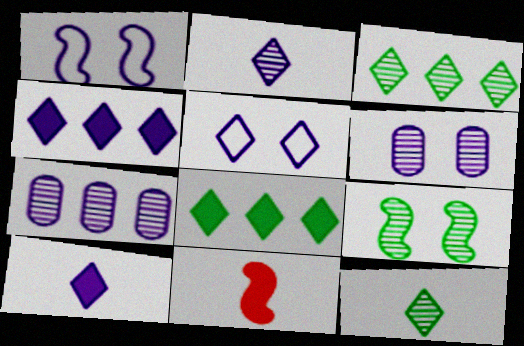[[1, 7, 10], 
[2, 4, 5]]